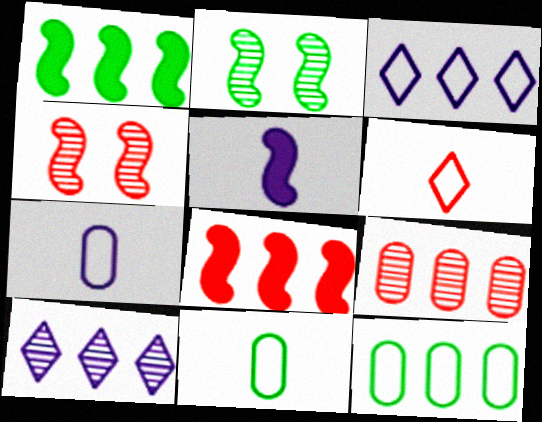[[1, 3, 9], 
[8, 10, 12]]